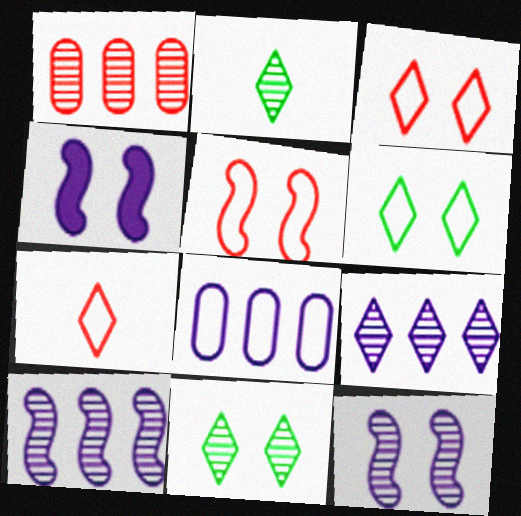[[1, 2, 12]]